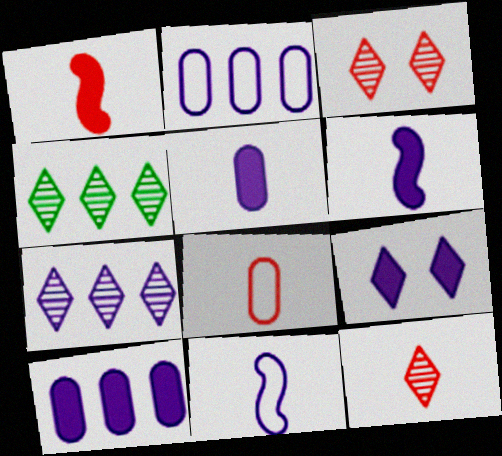[[1, 8, 12], 
[6, 9, 10]]